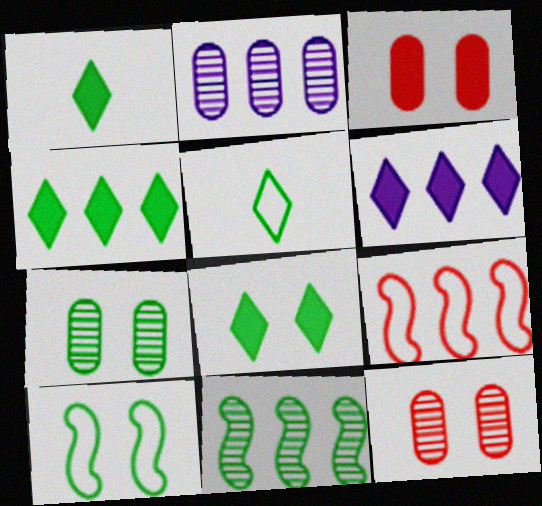[[1, 4, 8], 
[2, 4, 9], 
[7, 8, 10]]